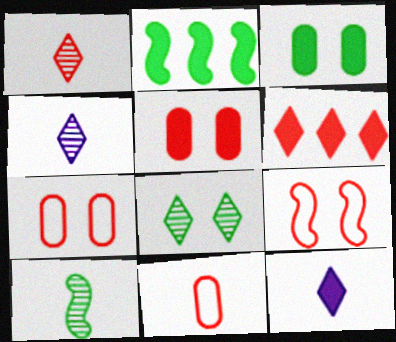[[2, 4, 7], 
[2, 5, 12], 
[10, 11, 12]]